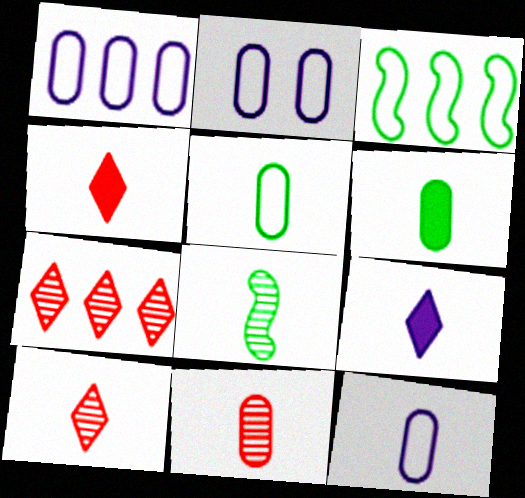[[1, 2, 12], 
[4, 8, 12], 
[6, 11, 12]]